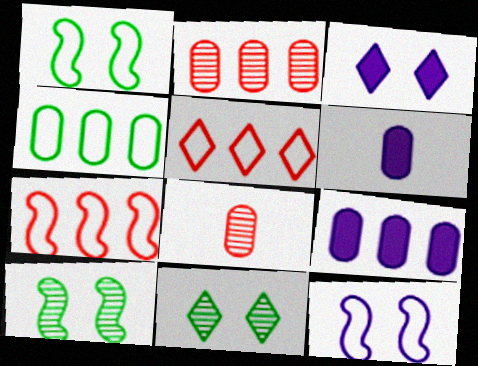[[2, 4, 9], 
[5, 6, 10], 
[6, 7, 11]]